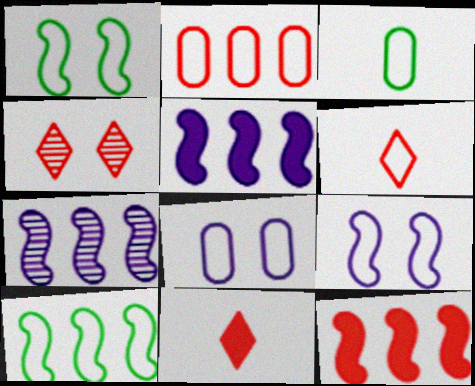[[2, 3, 8], 
[3, 4, 5], 
[6, 8, 10], 
[7, 10, 12]]